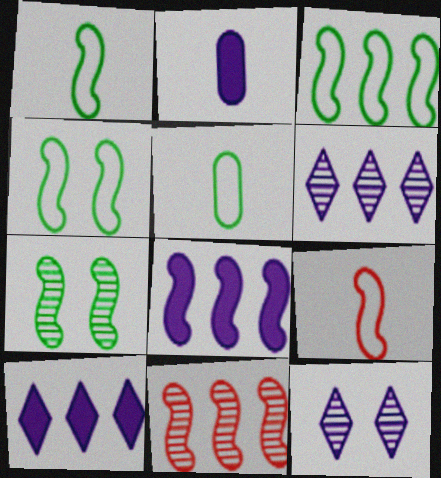[[1, 3, 4], 
[3, 8, 11], 
[7, 8, 9]]